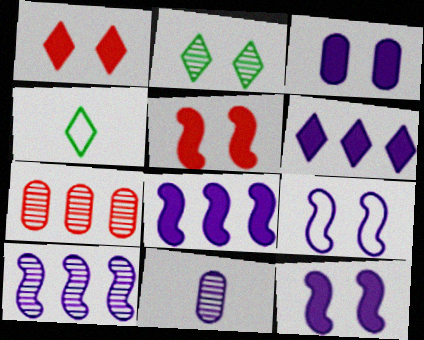[[4, 7, 12], 
[6, 9, 11]]